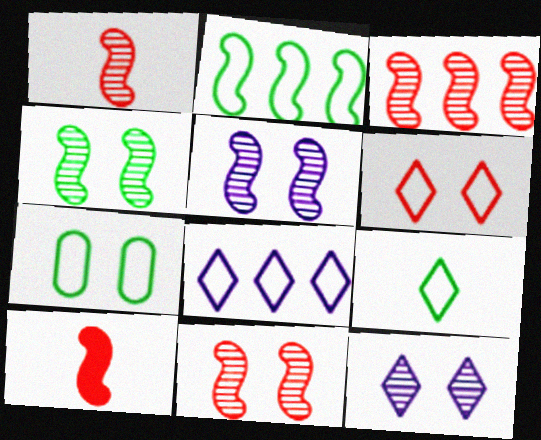[[1, 3, 11], 
[2, 5, 10], 
[2, 7, 9], 
[4, 5, 11], 
[6, 8, 9]]